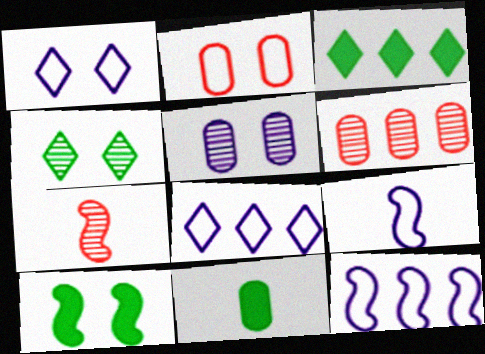[[3, 6, 12], 
[3, 10, 11], 
[7, 10, 12]]